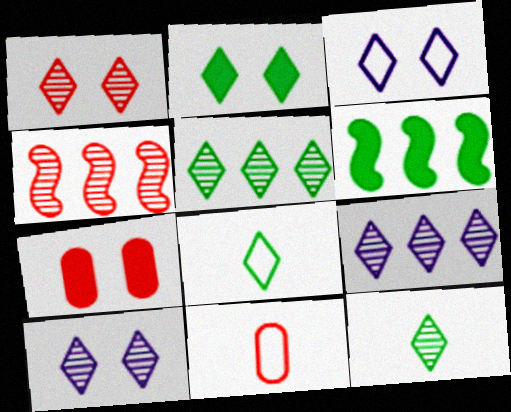[[1, 2, 3], 
[1, 9, 12], 
[2, 5, 8], 
[6, 10, 11]]